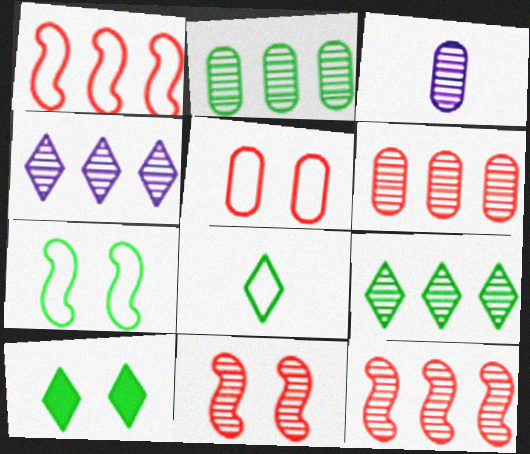[[1, 3, 10], 
[2, 4, 12], 
[3, 9, 11], 
[8, 9, 10]]